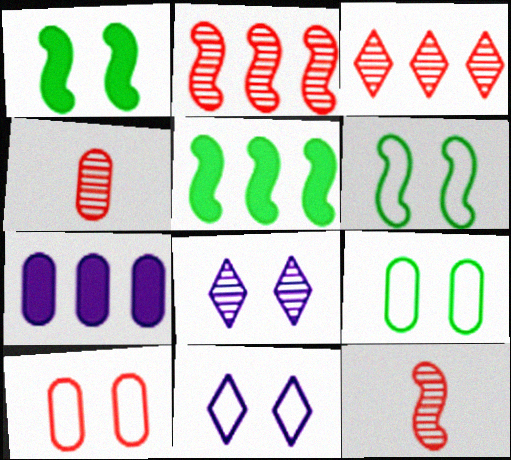[[1, 8, 10], 
[4, 5, 11], 
[4, 7, 9], 
[6, 10, 11]]